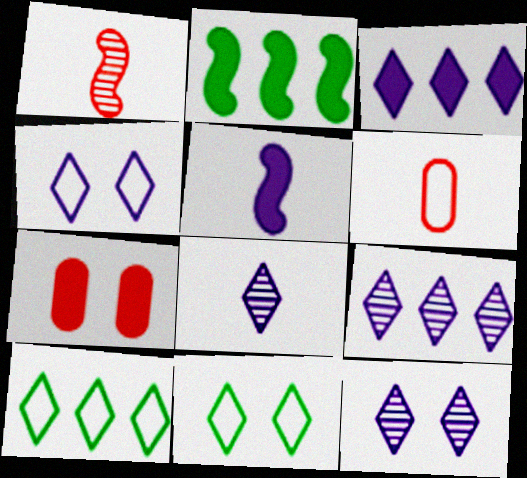[[2, 6, 12], 
[3, 4, 8], 
[8, 9, 12]]